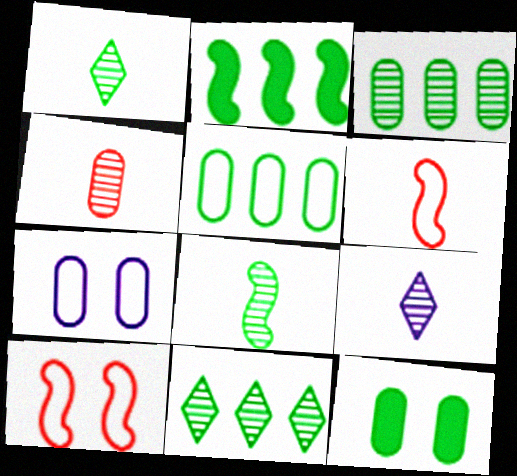[[2, 5, 11], 
[4, 8, 9]]